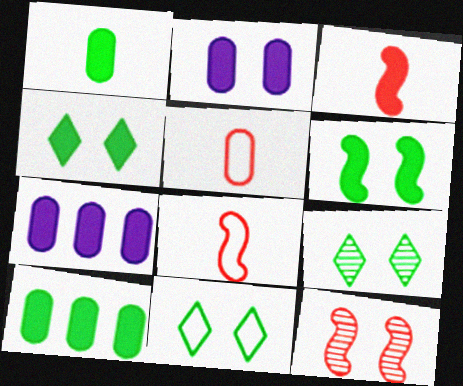[[2, 11, 12], 
[3, 4, 7], 
[4, 9, 11], 
[7, 8, 9]]